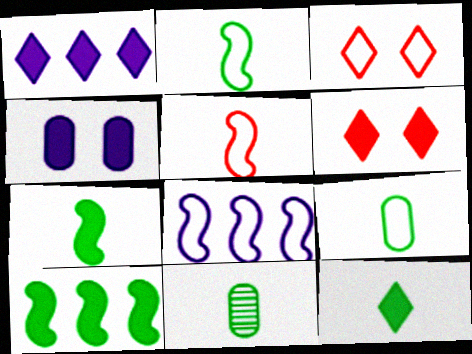[[1, 6, 12], 
[2, 11, 12], 
[3, 8, 9], 
[6, 8, 11]]